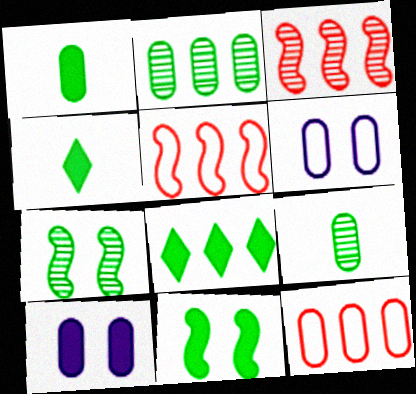[[1, 8, 11], 
[3, 4, 6], 
[9, 10, 12]]